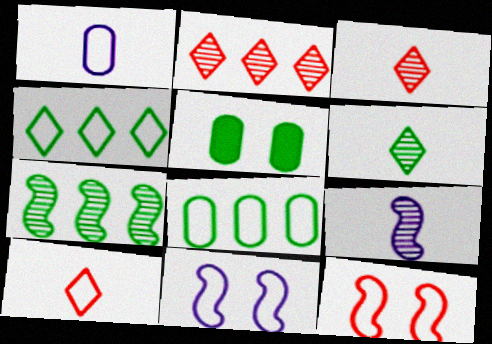[[1, 4, 12], 
[8, 10, 11]]